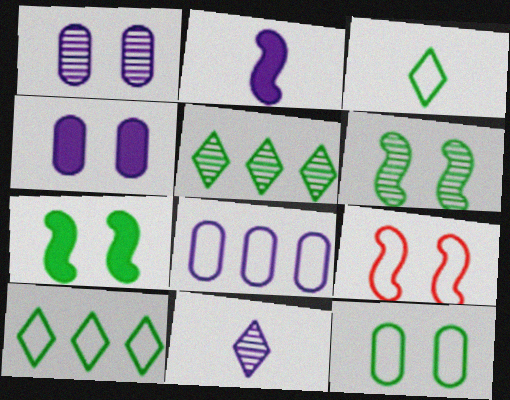[[3, 8, 9]]